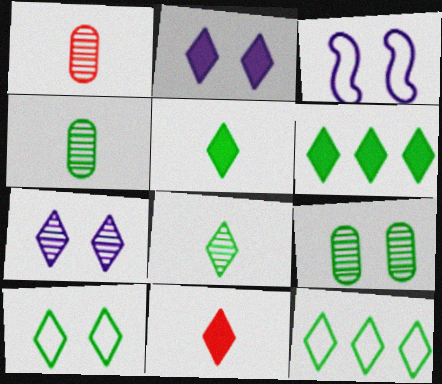[[1, 3, 6], 
[2, 6, 11], 
[6, 8, 10], 
[7, 11, 12]]